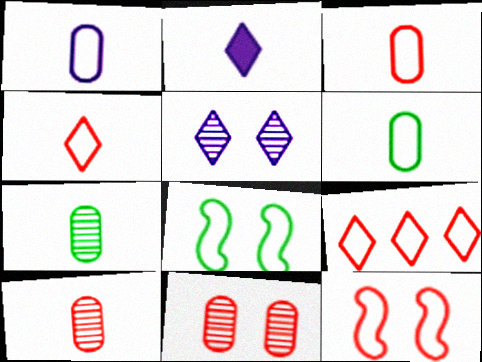[[1, 3, 6], 
[1, 8, 9], 
[3, 9, 12]]